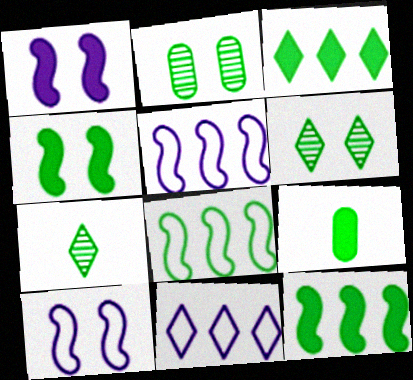[[3, 4, 9], 
[6, 8, 9]]